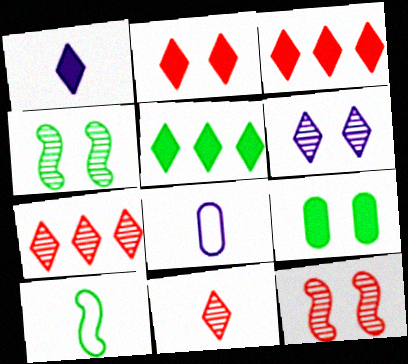[[1, 2, 5], 
[3, 4, 8], 
[5, 8, 12]]